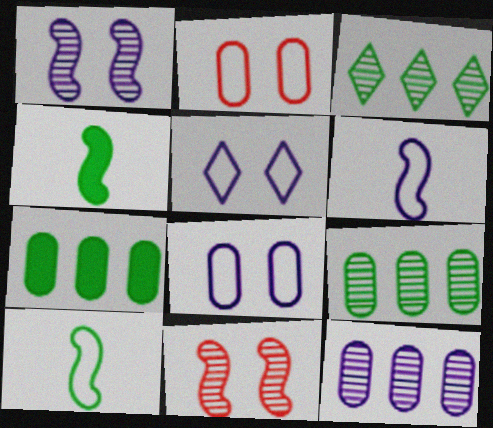[]